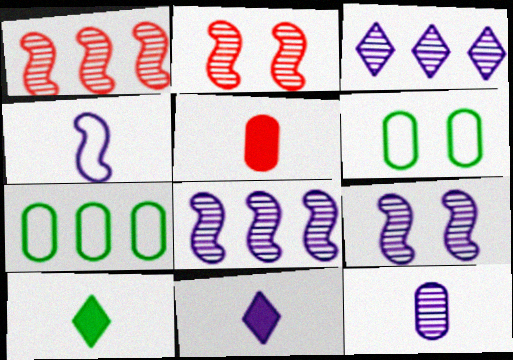[[1, 6, 11], 
[2, 7, 11], 
[3, 9, 12], 
[4, 11, 12]]